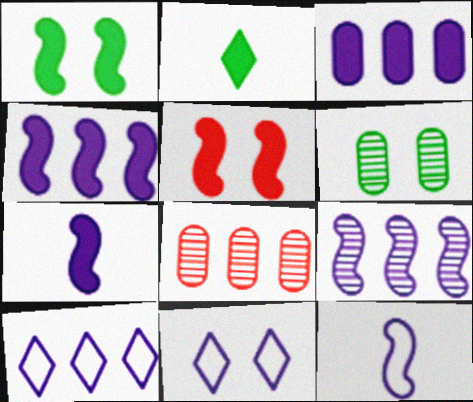[[2, 3, 5], 
[3, 9, 10], 
[5, 6, 11]]